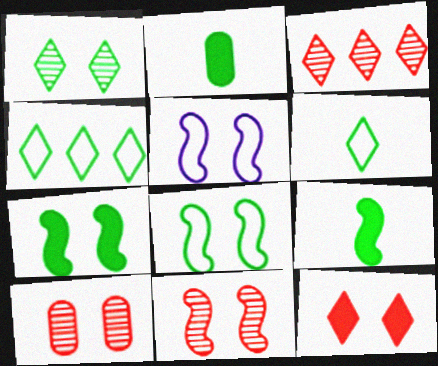[[2, 3, 5], 
[5, 7, 11]]